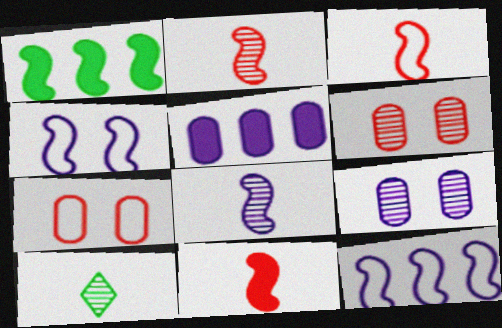[[1, 2, 4], 
[2, 3, 11]]